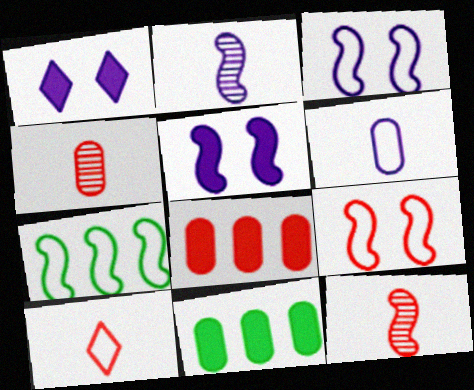[[1, 4, 7], 
[5, 7, 12]]